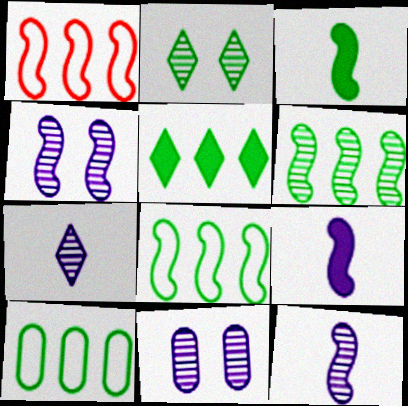[[1, 3, 4], 
[2, 3, 10], 
[5, 6, 10]]